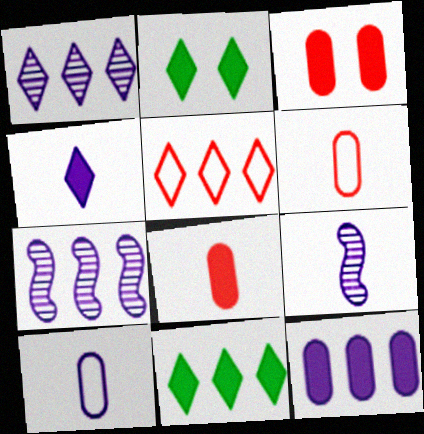[[1, 5, 11], 
[2, 6, 7], 
[4, 9, 10]]